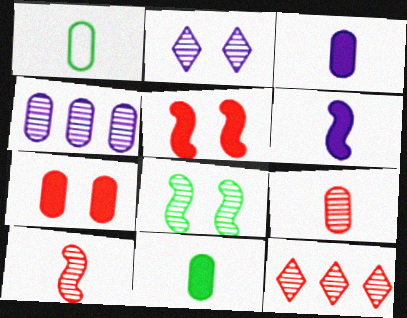[[1, 3, 9], 
[1, 4, 7]]